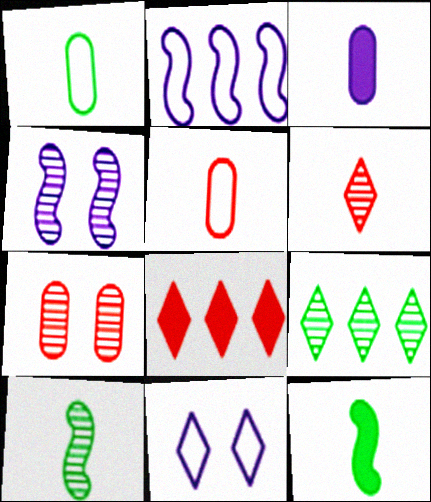[[1, 4, 8]]